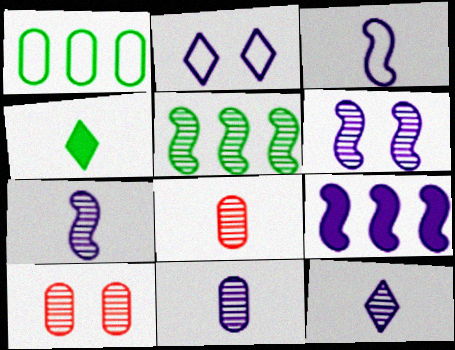[[2, 9, 11], 
[3, 4, 8], 
[3, 6, 9], 
[5, 10, 12], 
[7, 11, 12]]